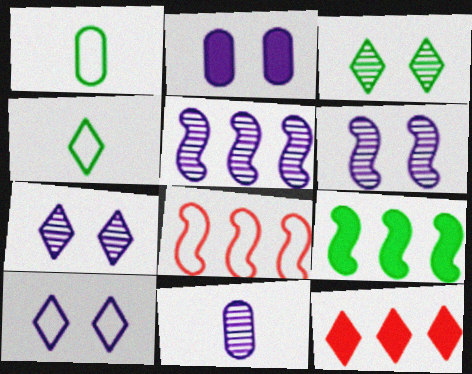[[1, 3, 9], 
[1, 6, 12], 
[1, 8, 10], 
[2, 6, 10], 
[4, 7, 12], 
[5, 7, 11], 
[5, 8, 9]]